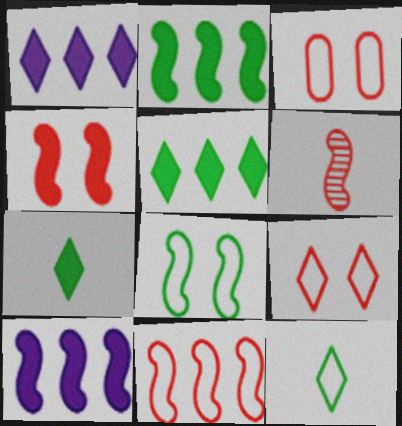[[4, 6, 11], 
[6, 8, 10]]